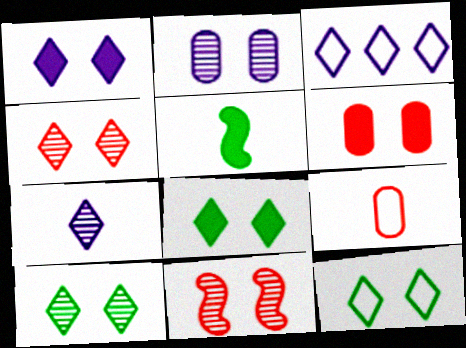[[1, 3, 7], 
[1, 4, 12], 
[2, 10, 11], 
[5, 7, 9], 
[8, 10, 12]]